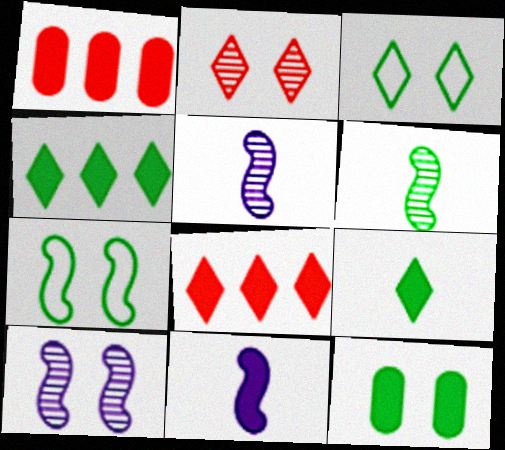[[1, 3, 5], 
[8, 11, 12]]